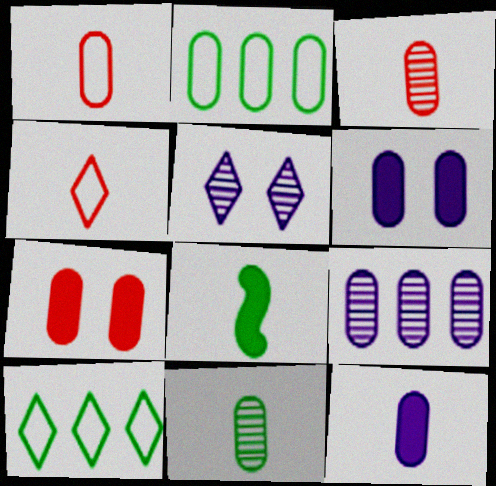[[1, 11, 12], 
[2, 3, 6]]